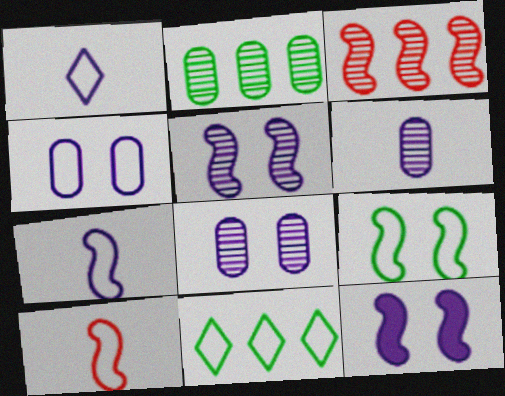[[4, 10, 11]]